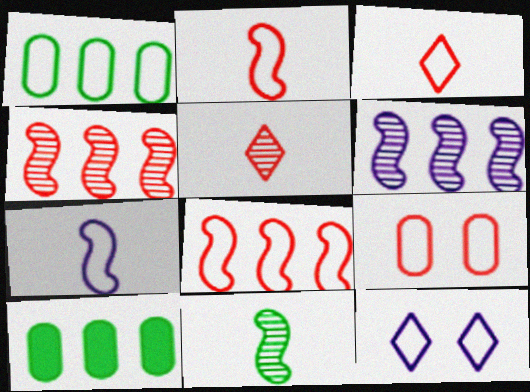[[1, 2, 12], 
[3, 8, 9]]